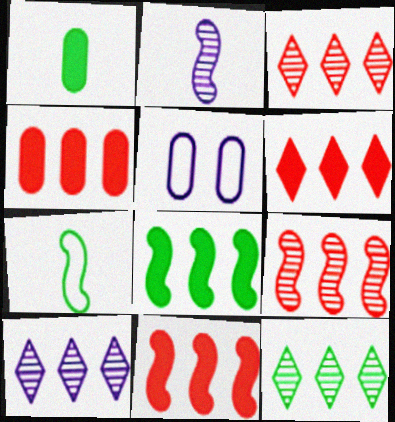[[3, 10, 12], 
[4, 6, 11]]